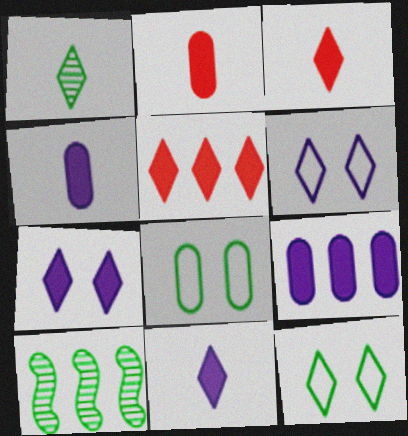[[1, 5, 6], 
[2, 6, 10]]